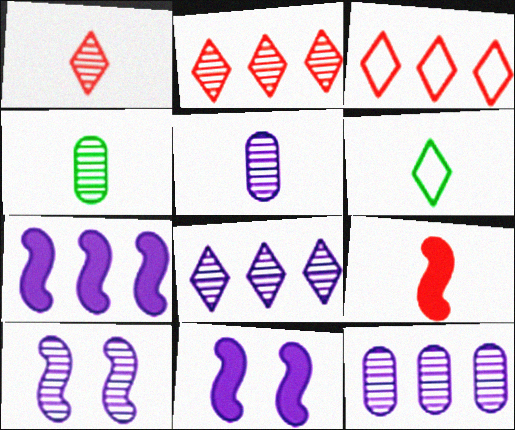[[2, 4, 10], 
[3, 4, 11], 
[5, 6, 9], 
[5, 8, 10]]